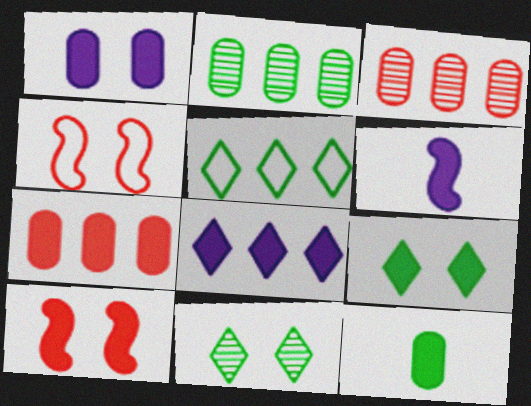[[1, 4, 11], 
[1, 6, 8], 
[1, 7, 12], 
[1, 9, 10], 
[6, 7, 9], 
[8, 10, 12]]